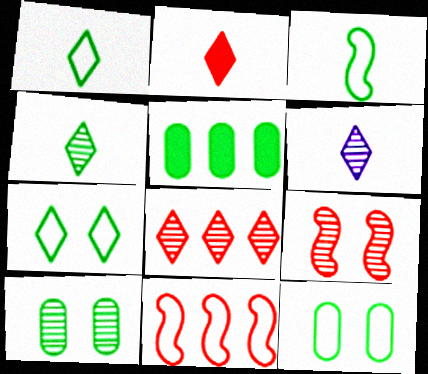[[1, 2, 6]]